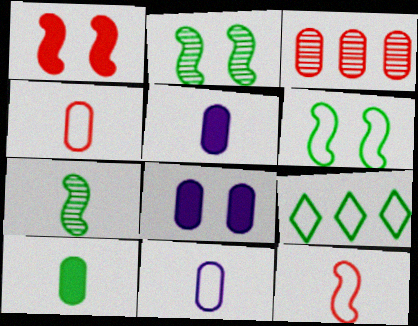[[2, 9, 10]]